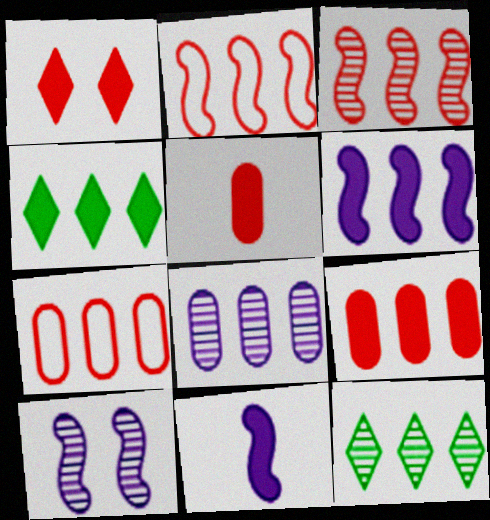[[2, 4, 8], 
[3, 8, 12], 
[4, 6, 9], 
[6, 7, 12]]